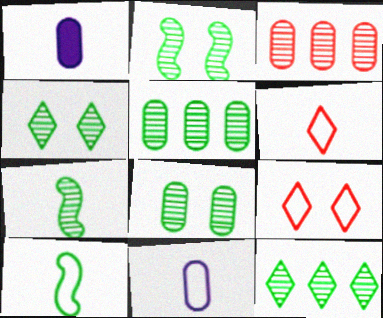[[1, 6, 7], 
[2, 4, 8], 
[4, 5, 7], 
[6, 10, 11], 
[7, 8, 12]]